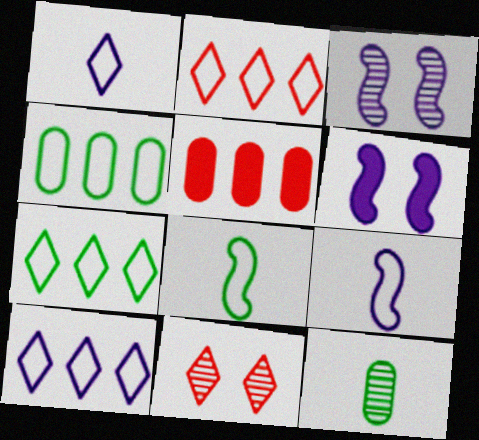[[2, 6, 12], 
[2, 7, 10]]